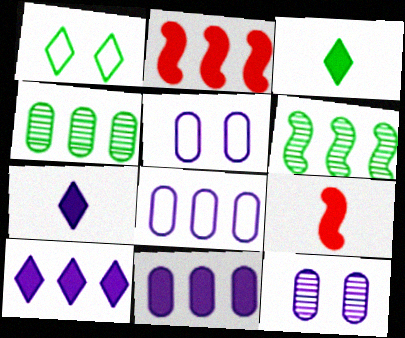[]